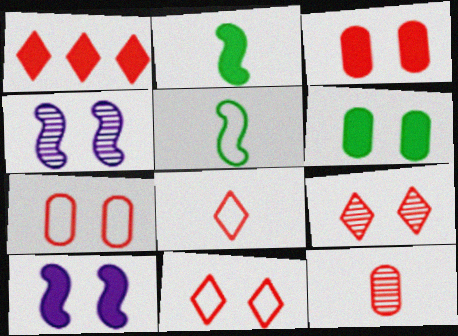[[1, 8, 9], 
[4, 6, 11]]